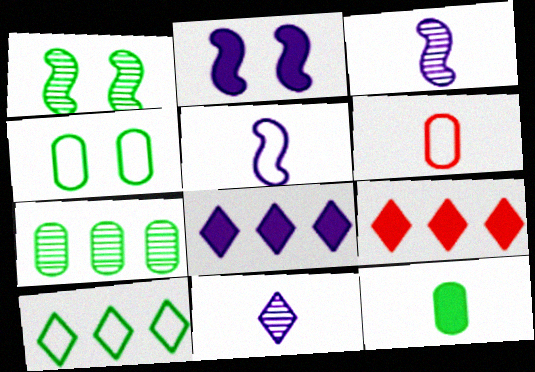[[1, 6, 8], 
[1, 10, 12], 
[2, 9, 12], 
[3, 4, 9], 
[4, 7, 12]]